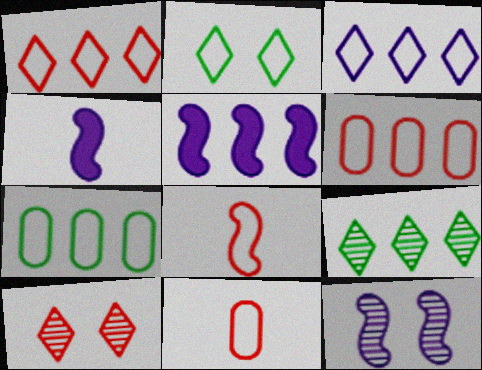[[4, 7, 10], 
[5, 6, 9]]